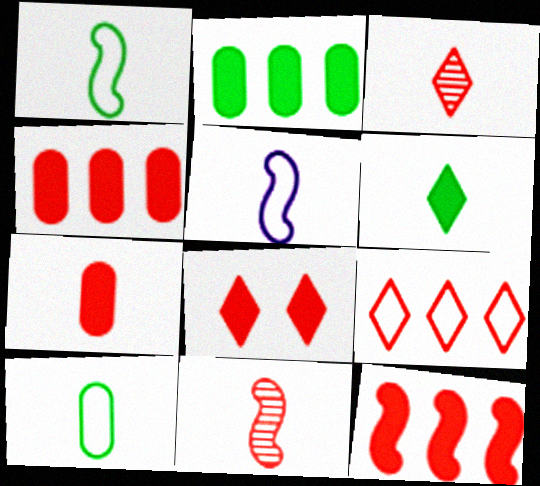[[3, 8, 9], 
[7, 8, 12]]